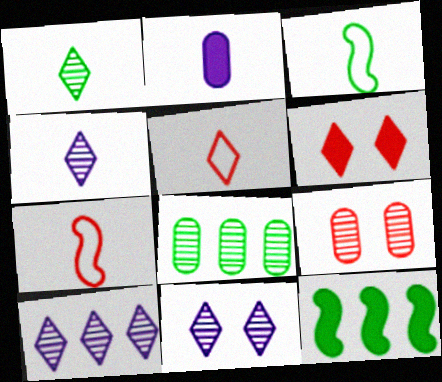[[1, 2, 7], 
[2, 6, 12], 
[4, 10, 11]]